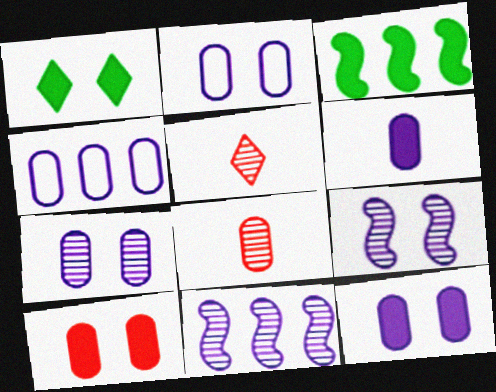[[2, 3, 5], 
[2, 7, 12], 
[4, 6, 7]]